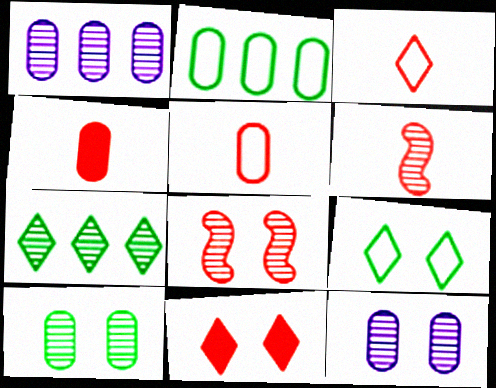[[2, 4, 12], 
[3, 4, 6], 
[6, 7, 12]]